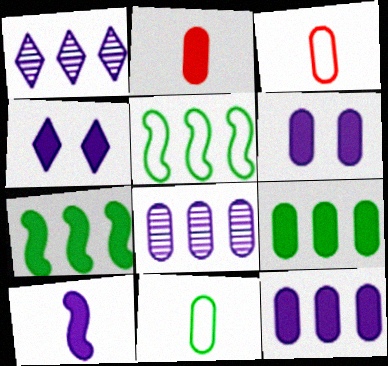[[2, 4, 7], 
[2, 6, 9], 
[4, 10, 12]]